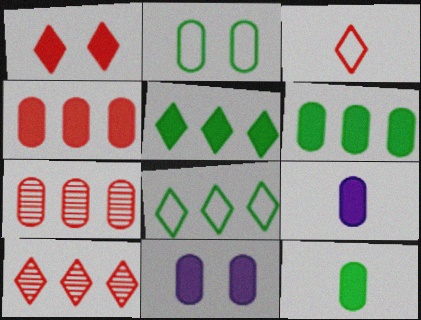[[1, 3, 10], 
[2, 7, 9], 
[4, 11, 12]]